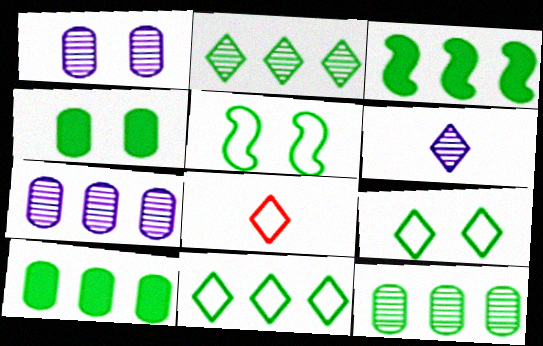[[1, 3, 8], 
[3, 11, 12]]